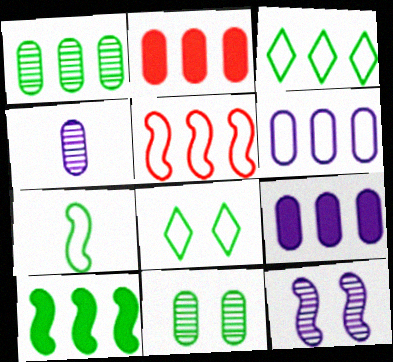[[1, 2, 6], 
[1, 3, 10], 
[3, 5, 6]]